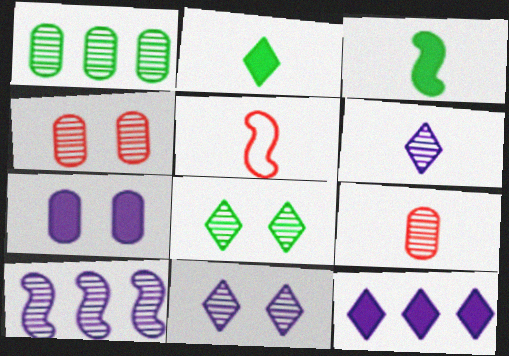[[8, 9, 10]]